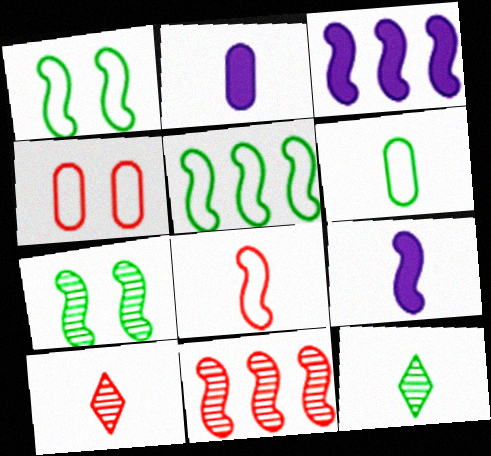[[1, 9, 11], 
[2, 8, 12], 
[3, 4, 12], 
[3, 5, 11], 
[3, 7, 8], 
[6, 9, 10]]